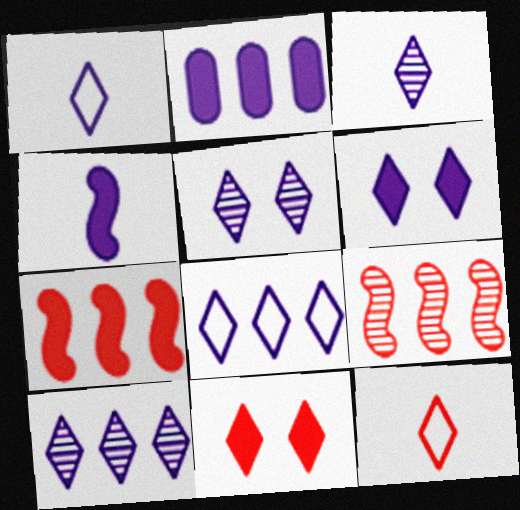[[1, 6, 10], 
[2, 4, 6], 
[3, 5, 10], 
[3, 6, 8]]